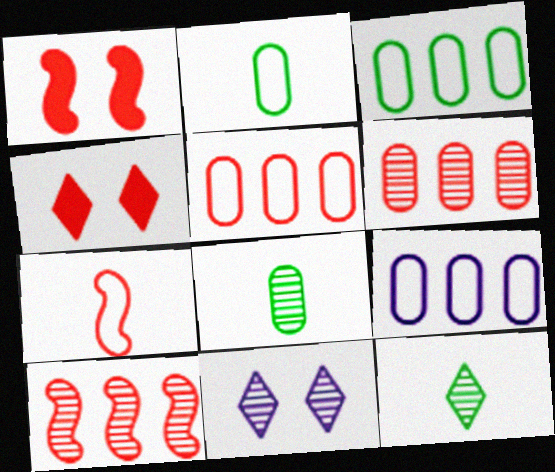[[1, 7, 10], 
[1, 9, 12], 
[3, 5, 9], 
[4, 6, 7], 
[8, 10, 11]]